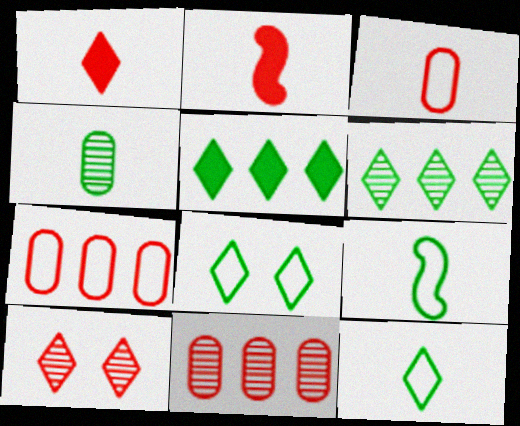[[2, 7, 10]]